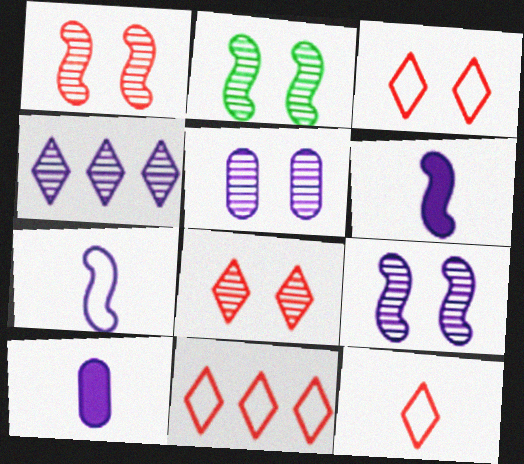[[1, 2, 9], 
[2, 5, 8], 
[2, 10, 11], 
[3, 11, 12]]